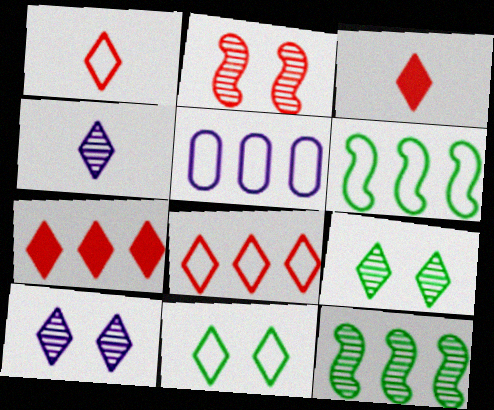[[4, 7, 11], 
[5, 6, 8], 
[5, 7, 12]]